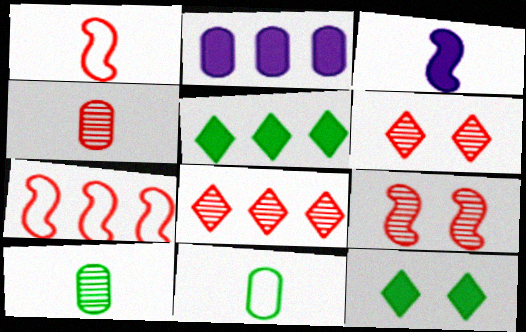[[4, 8, 9]]